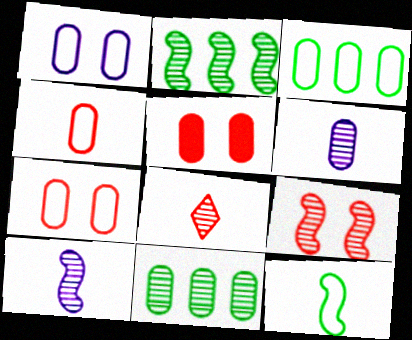[[1, 3, 4], 
[2, 9, 10], 
[3, 5, 6]]